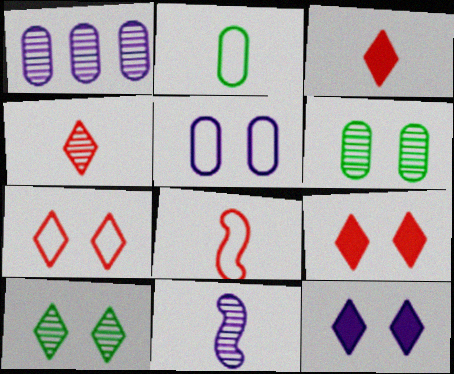[[2, 3, 11], 
[7, 10, 12]]